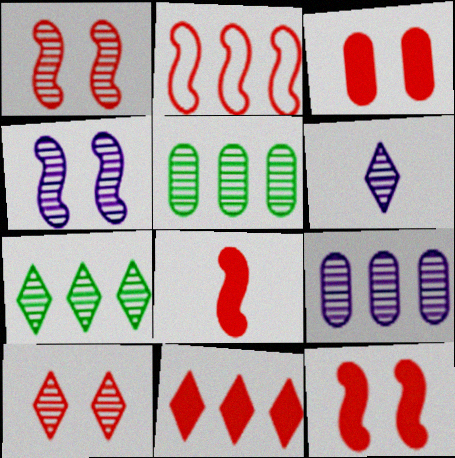[[1, 2, 8], 
[1, 5, 6], 
[3, 8, 11], 
[4, 6, 9], 
[6, 7, 10]]